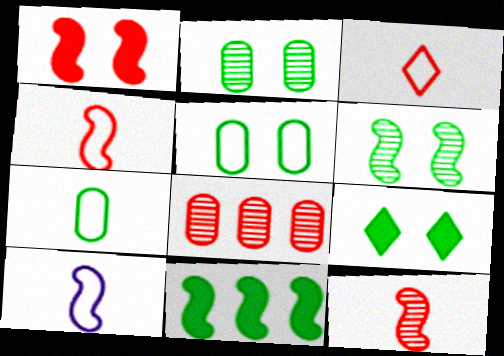[[1, 3, 8], 
[3, 7, 10], 
[5, 6, 9], 
[8, 9, 10]]